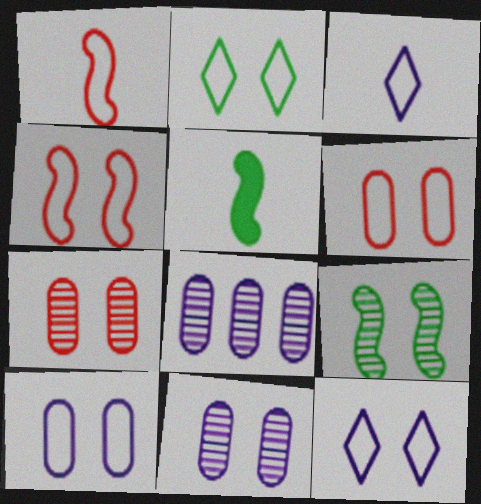[[2, 4, 10]]